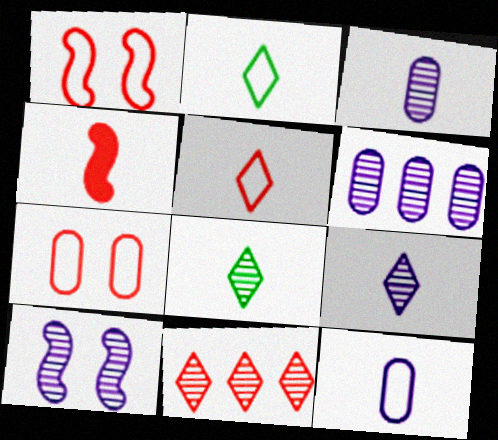[[2, 3, 4], 
[4, 7, 11], 
[4, 8, 12], 
[6, 9, 10]]